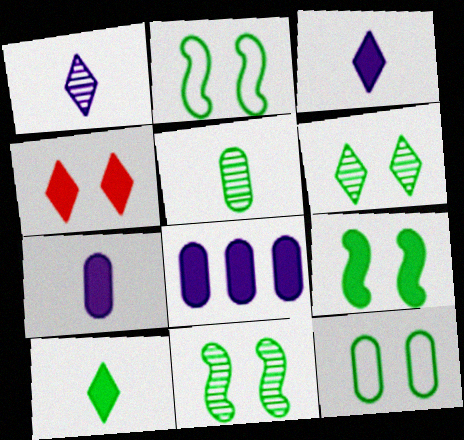[[2, 9, 11], 
[6, 9, 12]]